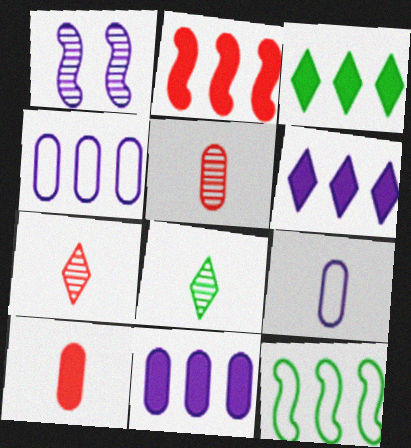[[1, 6, 9], 
[2, 3, 11]]